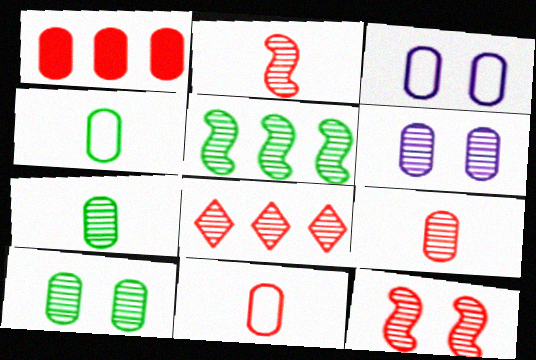[[1, 3, 7], 
[1, 4, 6], 
[8, 9, 12]]